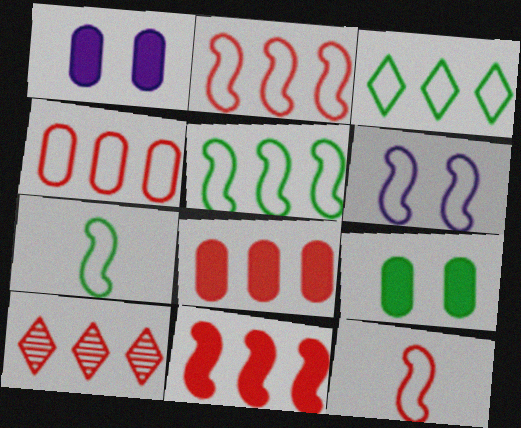[[1, 7, 10], 
[2, 6, 7], 
[2, 8, 10], 
[4, 10, 11], 
[5, 6, 12]]